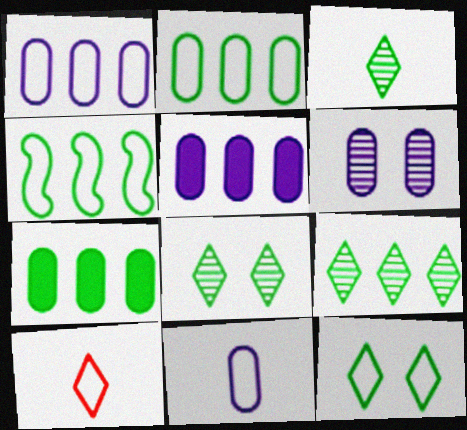[[3, 8, 9], 
[4, 7, 9], 
[5, 6, 11]]